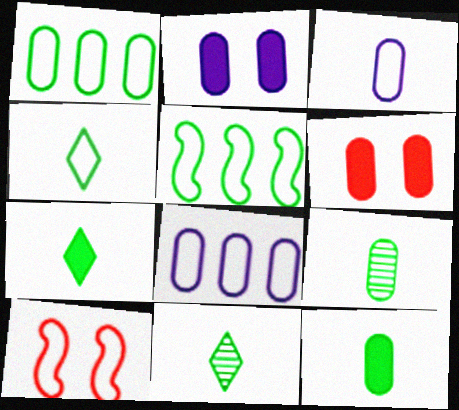[[4, 7, 11], 
[4, 8, 10], 
[6, 8, 9]]